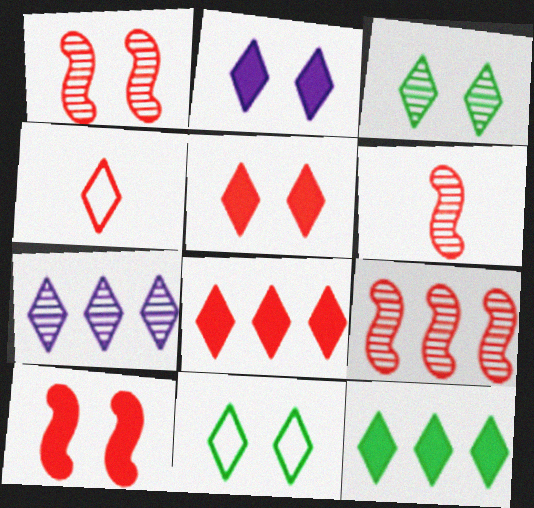[[1, 6, 9]]